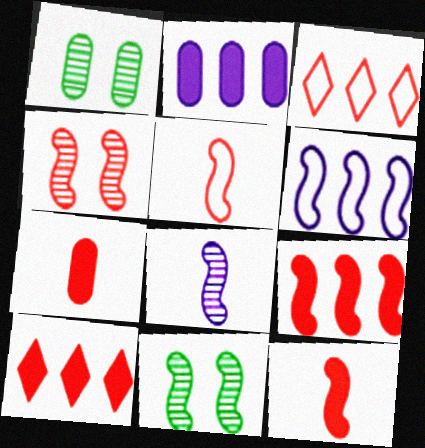[[3, 4, 7], 
[4, 5, 9], 
[6, 11, 12]]